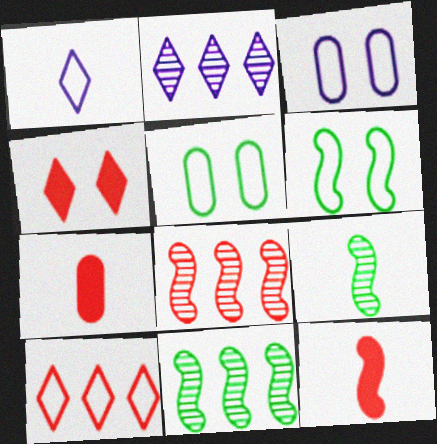[[1, 7, 9], 
[2, 5, 12], 
[2, 6, 7]]